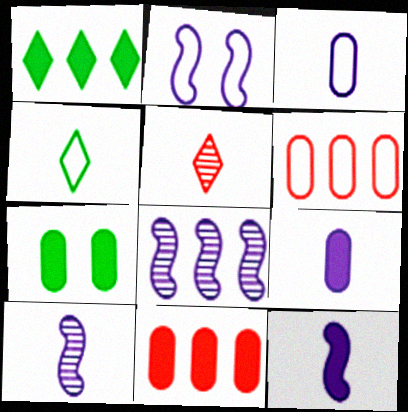[[1, 6, 8], 
[2, 4, 6], 
[2, 8, 12], 
[7, 9, 11]]